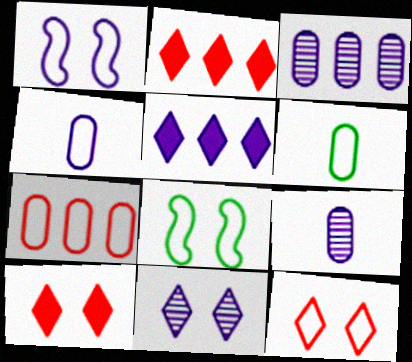[[1, 5, 9], 
[2, 8, 9]]